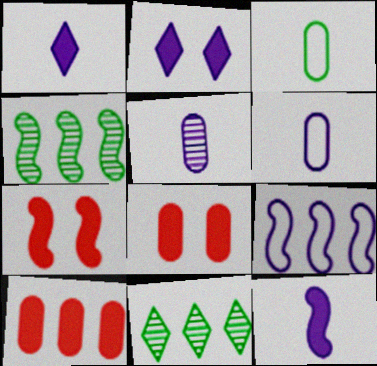[[2, 5, 9], 
[6, 7, 11], 
[9, 10, 11]]